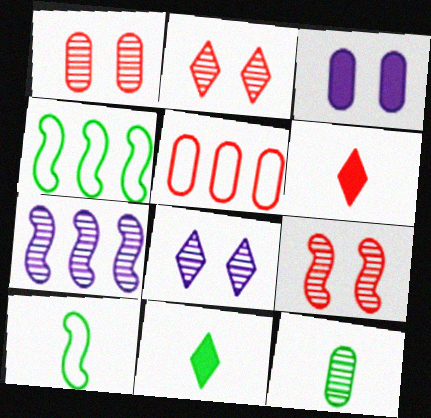[[1, 2, 9], 
[2, 7, 12], 
[3, 5, 12], 
[5, 6, 9], 
[10, 11, 12]]